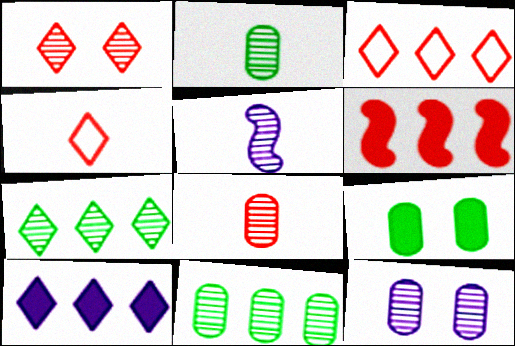[[1, 5, 11], 
[3, 5, 9], 
[3, 7, 10], 
[8, 11, 12]]